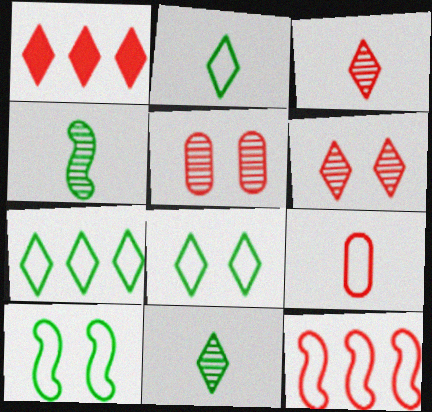[[2, 7, 8]]